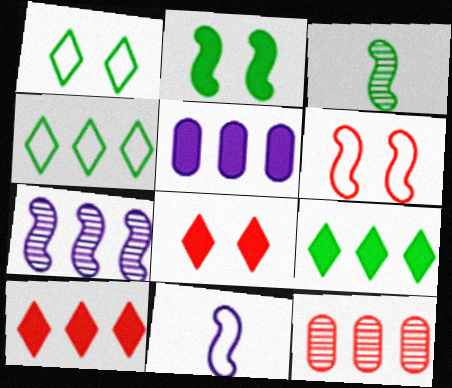[]